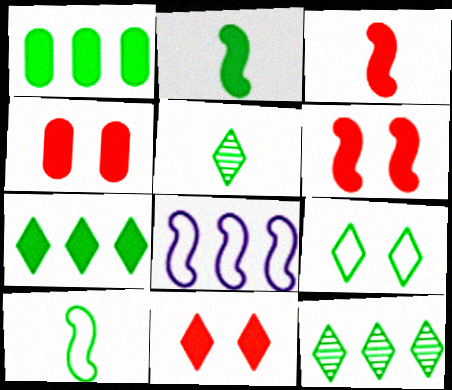[[4, 5, 8], 
[4, 6, 11], 
[5, 7, 9]]